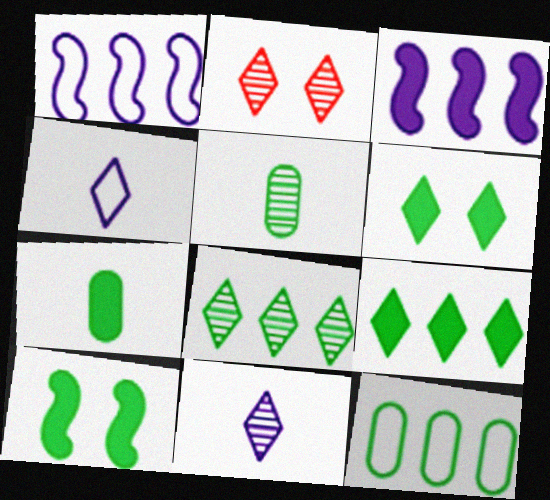[[1, 2, 7], 
[2, 4, 9], 
[2, 8, 11], 
[7, 9, 10]]